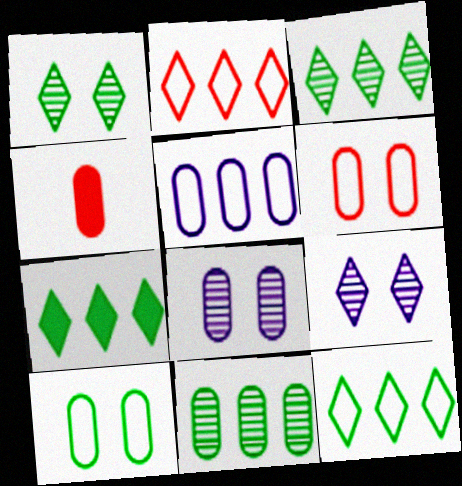[[3, 7, 12]]